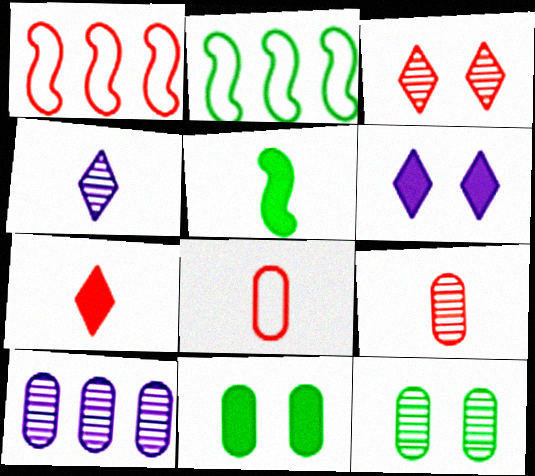[[1, 4, 11], 
[2, 6, 9], 
[4, 5, 8], 
[8, 10, 11], 
[9, 10, 12]]